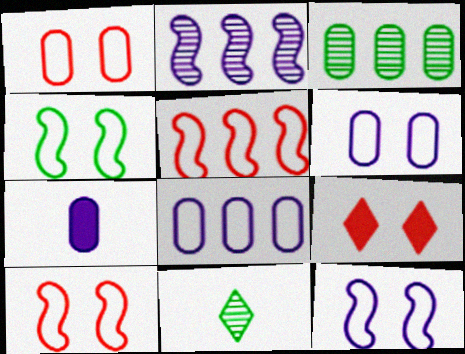[[1, 3, 7], 
[4, 10, 12]]